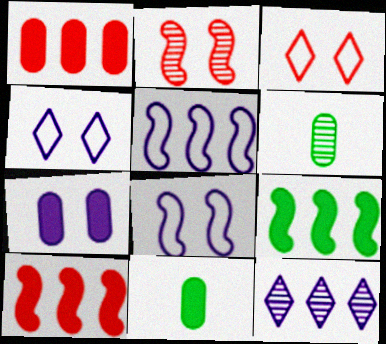[[1, 7, 11], 
[2, 6, 12], 
[4, 6, 10]]